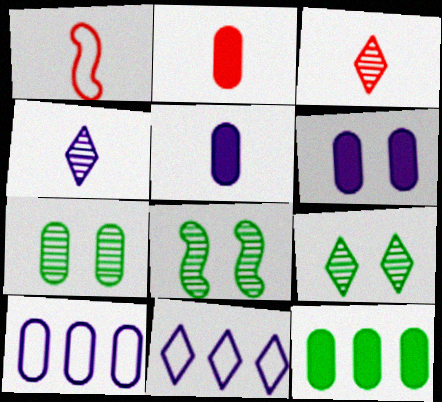[[1, 2, 3], 
[2, 6, 12], 
[2, 7, 10], 
[2, 8, 11], 
[7, 8, 9]]